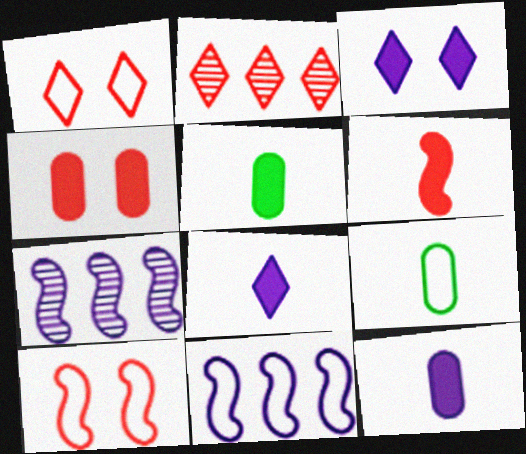[[1, 5, 7], 
[1, 9, 11], 
[5, 6, 8]]